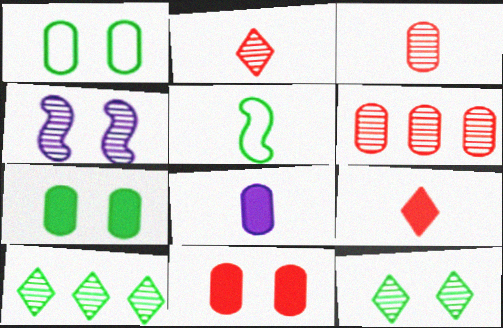[[1, 6, 8], 
[2, 5, 8], 
[3, 4, 10], 
[5, 7, 10]]